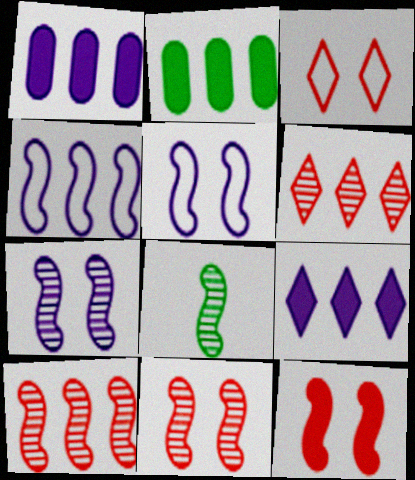[[1, 3, 8], 
[2, 4, 6], 
[4, 8, 12], 
[7, 8, 10]]